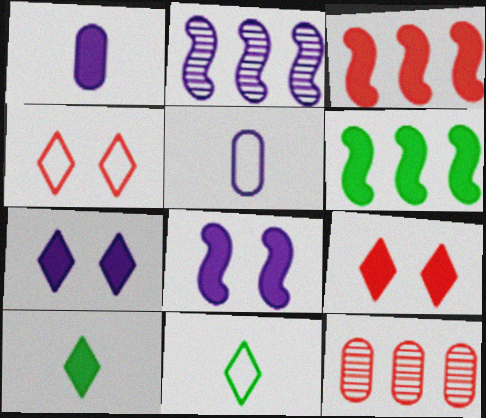[[1, 6, 9], 
[2, 5, 7], 
[8, 11, 12]]